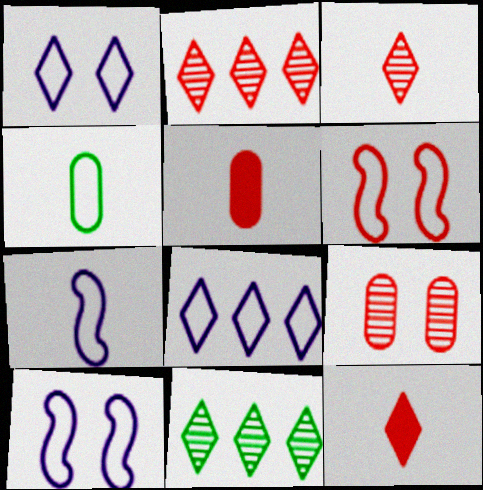[[1, 11, 12], 
[2, 5, 6], 
[4, 6, 8], 
[5, 10, 11]]